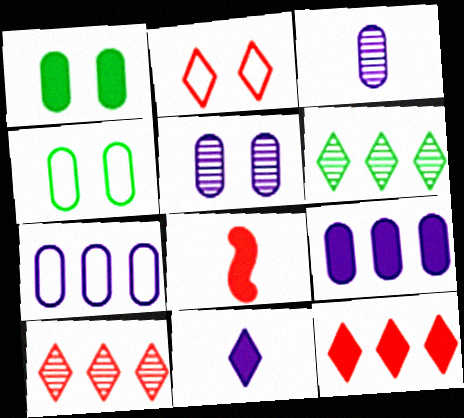[[2, 6, 11]]